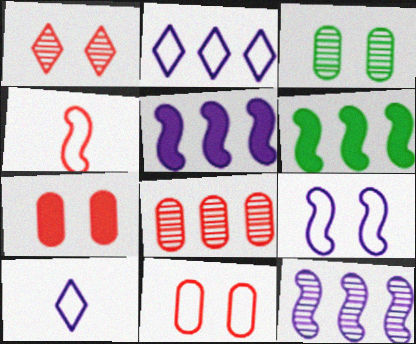[[2, 6, 8]]